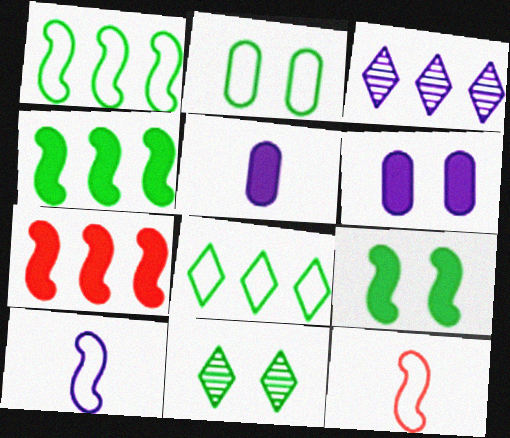[[2, 9, 11], 
[3, 6, 10]]